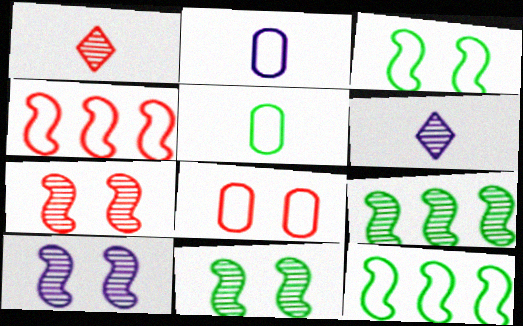[[7, 10, 11]]